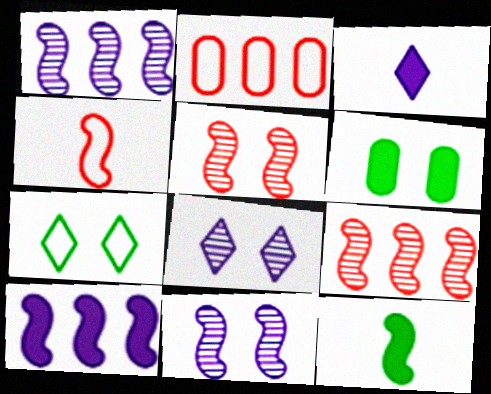[[2, 8, 12]]